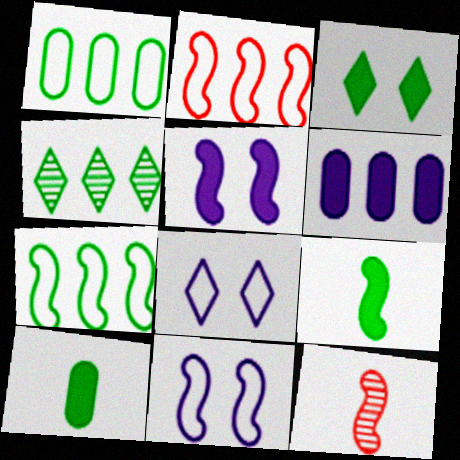[[2, 4, 6], 
[5, 7, 12]]